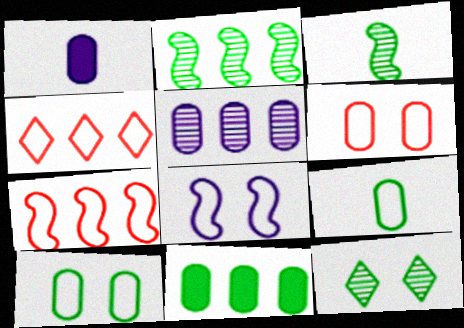[[1, 7, 12], 
[4, 8, 9]]